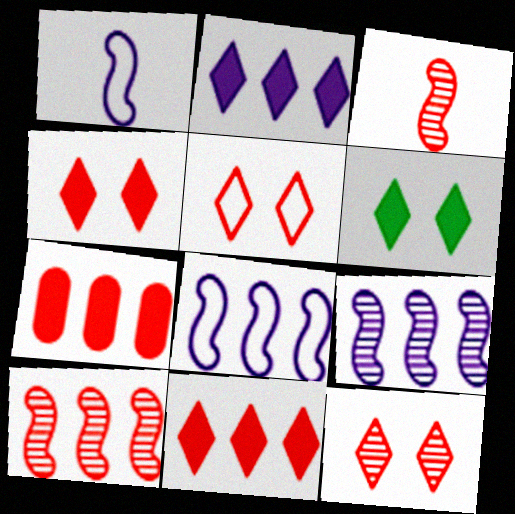[[3, 5, 7], 
[4, 5, 12]]